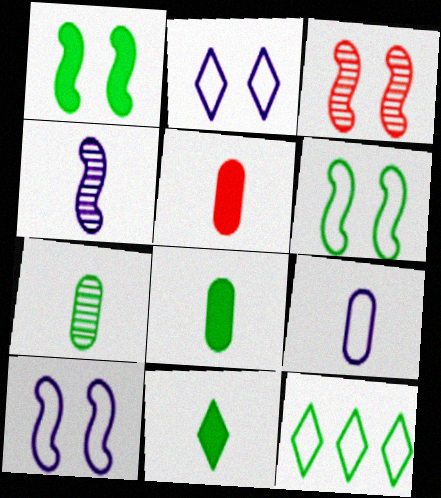[[1, 3, 10], 
[1, 7, 12], 
[5, 7, 9]]